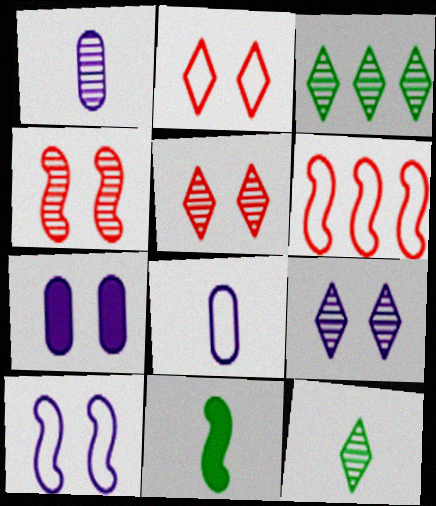[[1, 3, 4], 
[6, 7, 12], 
[7, 9, 10]]